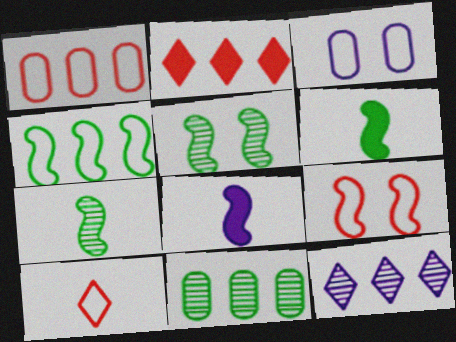[[1, 9, 10], 
[2, 3, 7], 
[3, 4, 10], 
[3, 8, 12], 
[4, 5, 6]]